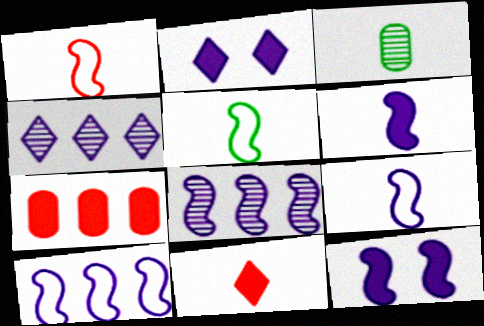[[1, 5, 9], 
[3, 9, 11], 
[8, 9, 12]]